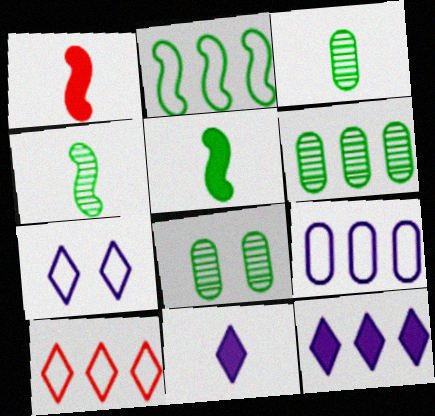[[1, 6, 7], 
[2, 9, 10], 
[3, 6, 8]]